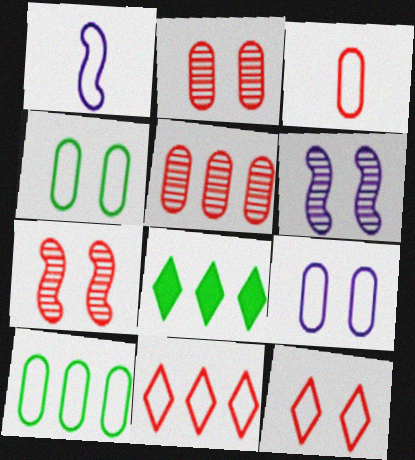[[1, 2, 8], 
[1, 4, 11], 
[1, 10, 12], 
[3, 6, 8], 
[3, 9, 10]]